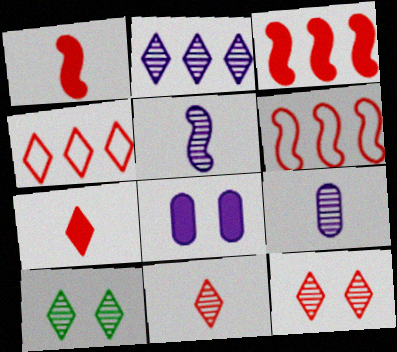[[2, 10, 11], 
[4, 7, 12]]